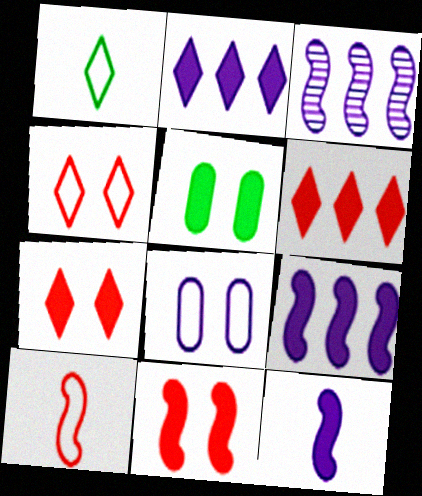[[5, 6, 12]]